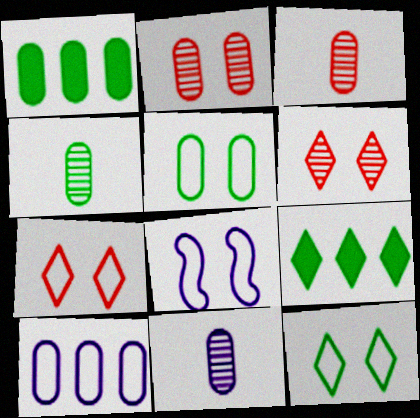[[1, 4, 5], 
[3, 4, 11], 
[3, 8, 9], 
[5, 7, 8]]